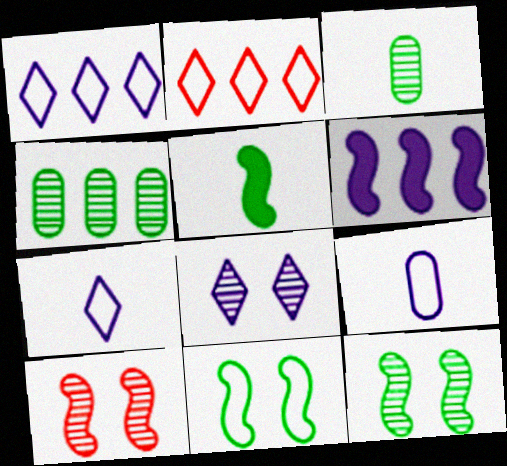[[2, 4, 6], 
[2, 9, 11], 
[6, 8, 9]]